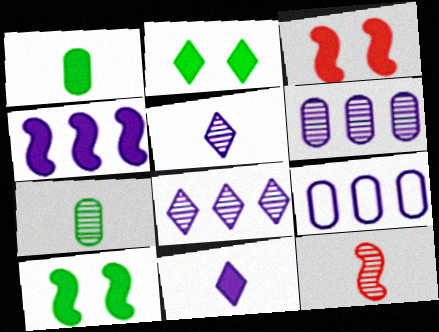[[2, 9, 12], 
[4, 8, 9], 
[5, 7, 12]]